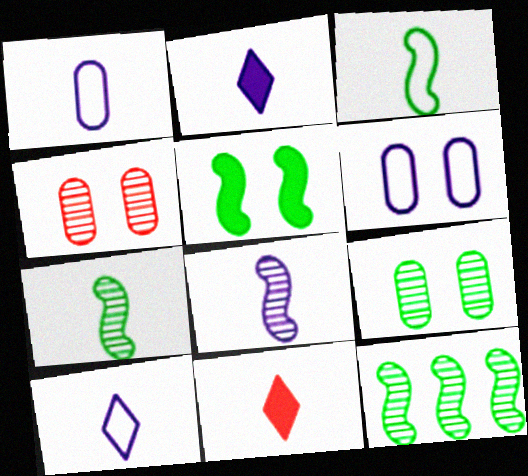[[1, 2, 8], 
[1, 7, 11], 
[3, 5, 12], 
[6, 11, 12]]